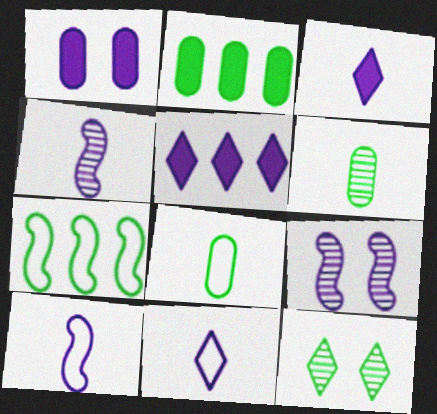[]